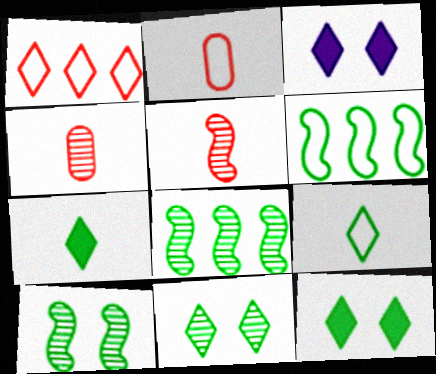[[2, 3, 8], 
[3, 4, 6]]